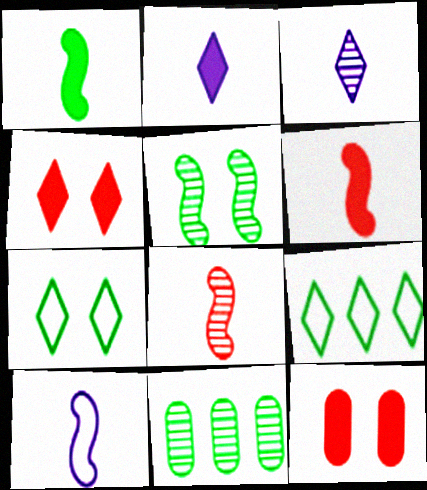[[1, 7, 11], 
[1, 8, 10], 
[3, 4, 9], 
[4, 10, 11]]